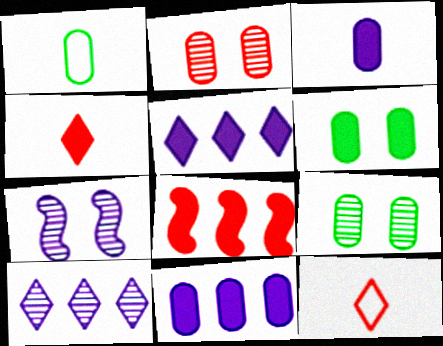[[1, 2, 11], 
[2, 8, 12]]